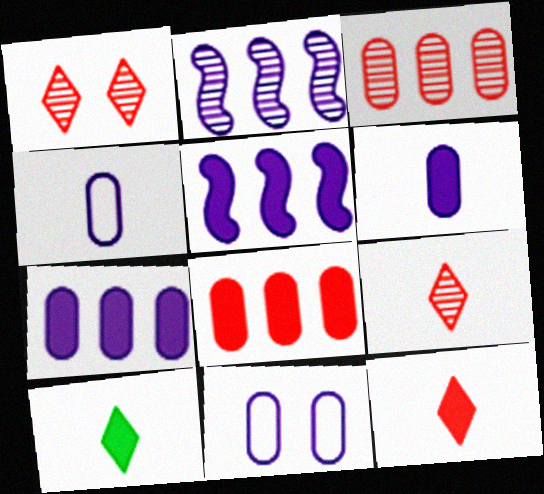[]